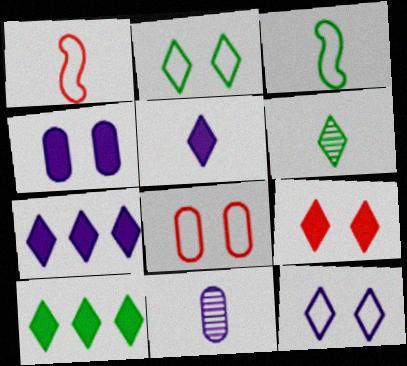[[2, 6, 10], 
[5, 9, 10]]